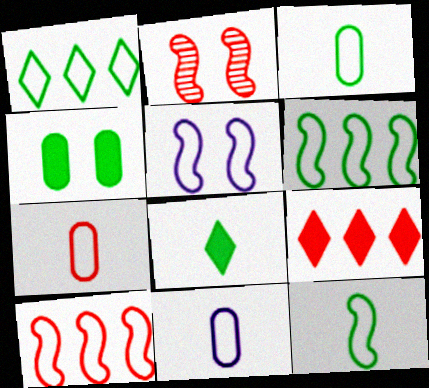[[1, 5, 7], 
[2, 7, 9], 
[3, 7, 11], 
[5, 10, 12]]